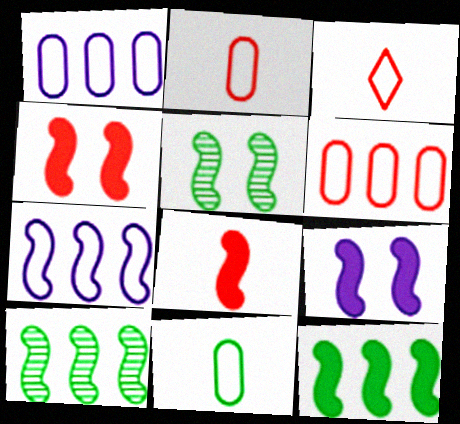[[5, 7, 8], 
[8, 9, 12]]